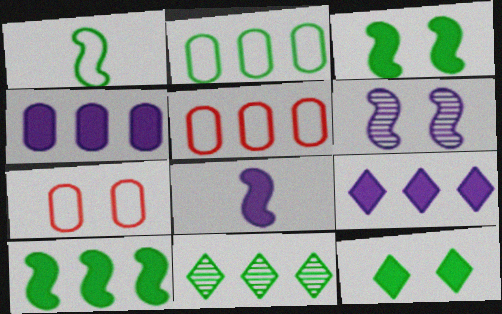[[2, 10, 11], 
[6, 7, 12], 
[7, 8, 11]]